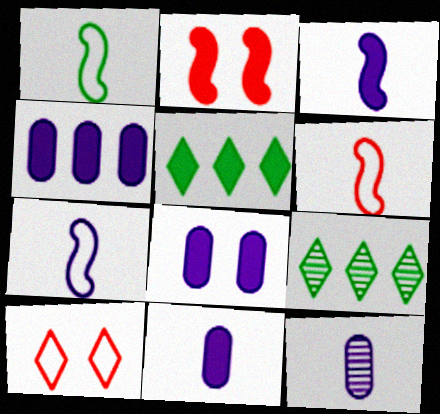[[1, 6, 7], 
[2, 5, 11], 
[4, 8, 11], 
[6, 8, 9]]